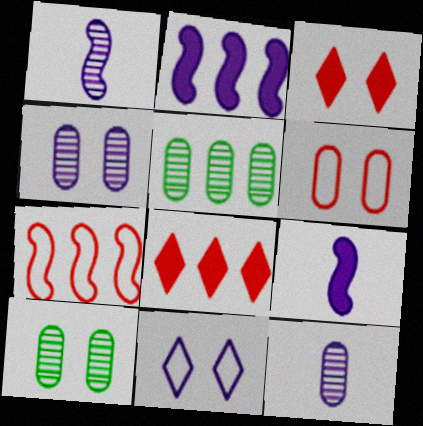[[2, 11, 12]]